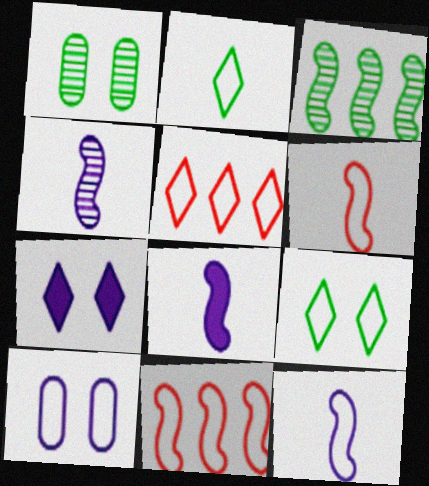[[1, 5, 8], 
[2, 10, 11], 
[4, 8, 12]]